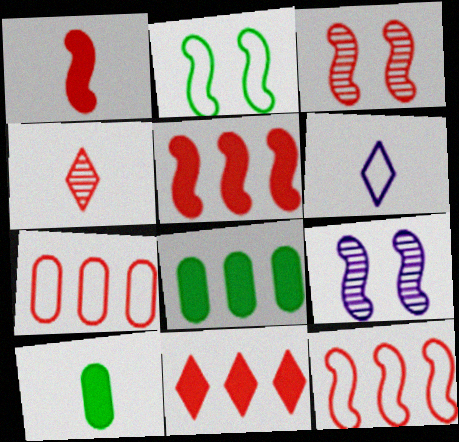[[1, 3, 12], 
[2, 6, 7], 
[3, 6, 8]]